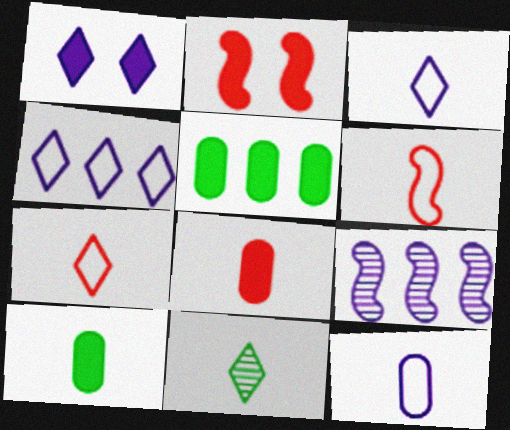[[1, 9, 12]]